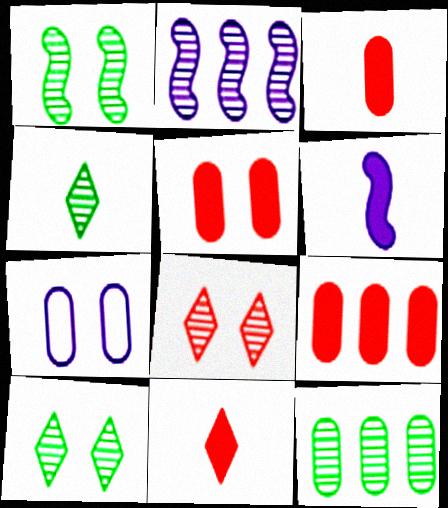[[1, 4, 12], 
[3, 5, 9], 
[3, 7, 12]]